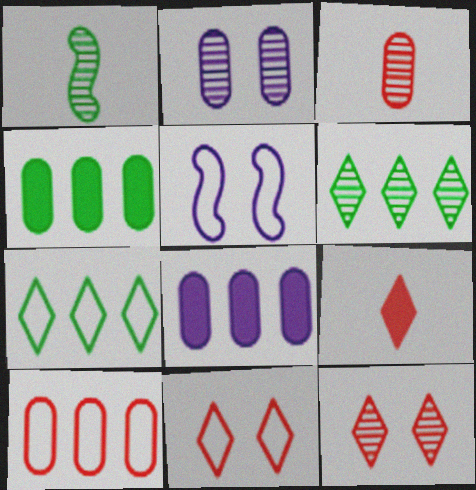[[1, 8, 11]]